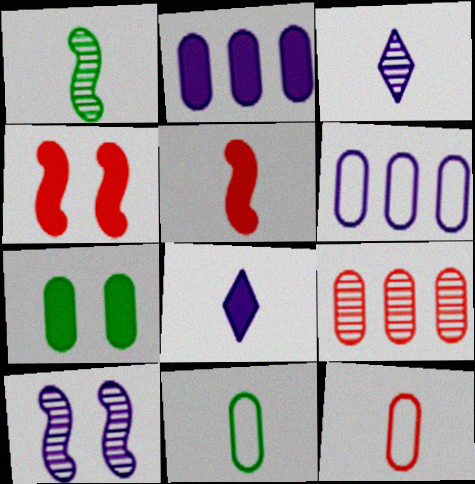[[1, 8, 12], 
[3, 5, 11], 
[6, 8, 10]]